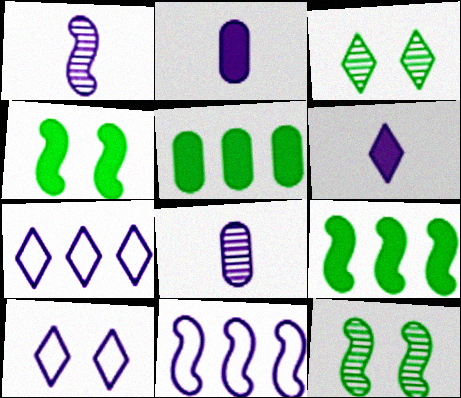[]